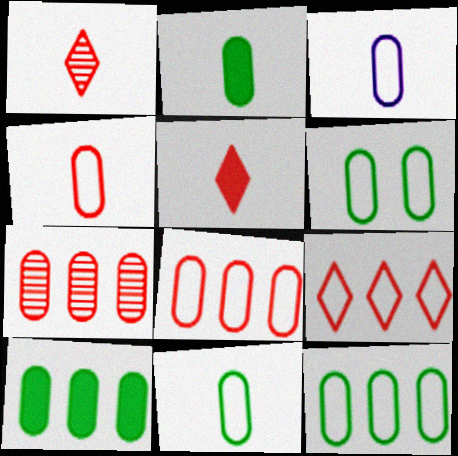[[3, 4, 11], 
[3, 6, 8], 
[6, 11, 12]]